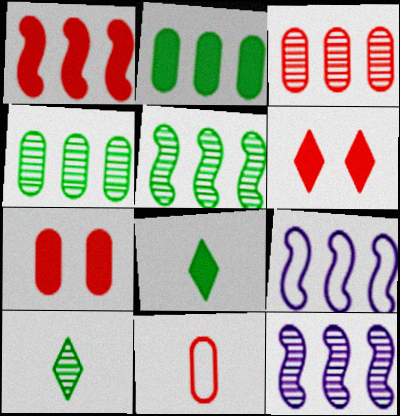[[1, 5, 9], 
[3, 7, 11], 
[7, 9, 10]]